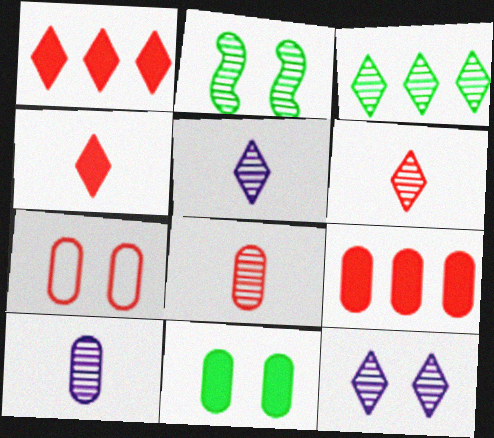[[3, 6, 12], 
[7, 8, 9]]